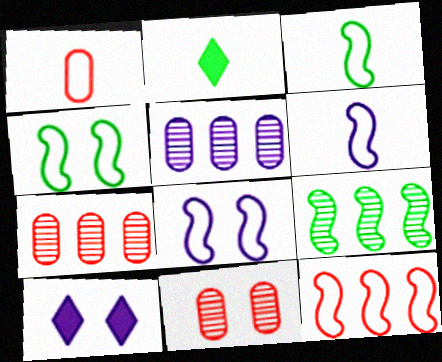[[1, 9, 10], 
[2, 7, 8], 
[3, 7, 10], 
[3, 8, 12], 
[4, 6, 12], 
[4, 10, 11], 
[5, 6, 10]]